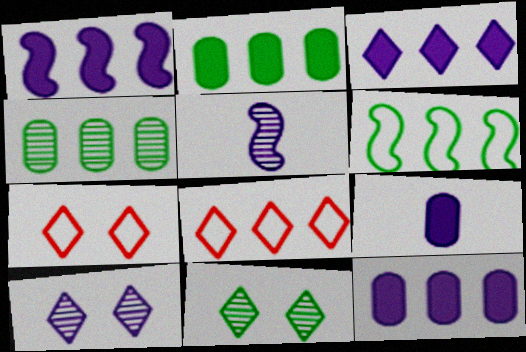[[1, 3, 12], 
[1, 4, 8], 
[2, 5, 7]]